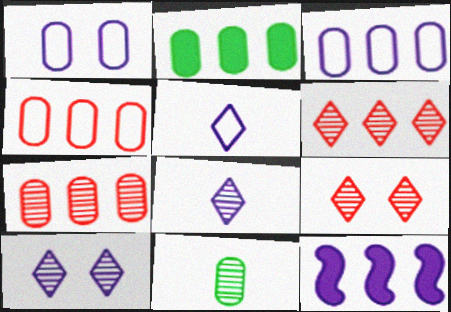[[1, 8, 12], 
[2, 3, 7]]